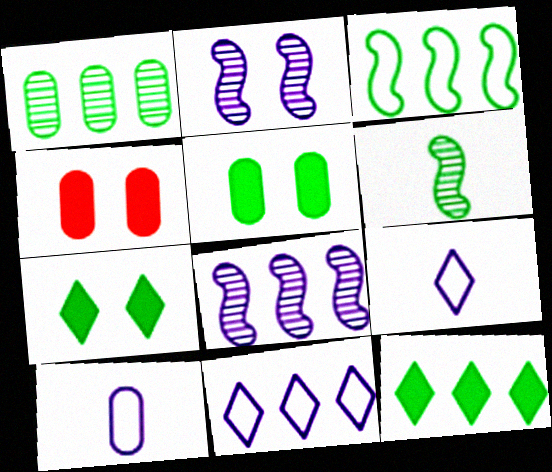[[1, 3, 12], 
[1, 4, 10], 
[4, 6, 11]]